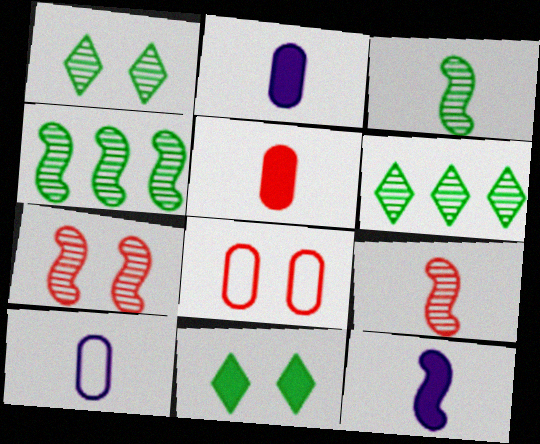[[6, 8, 12]]